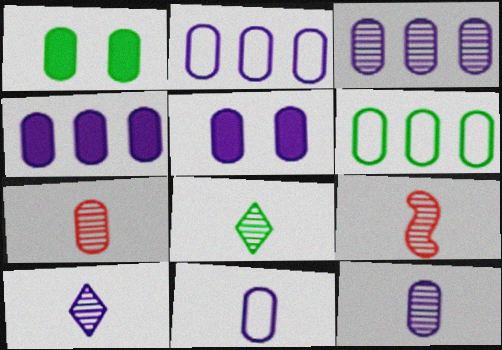[[1, 2, 7], 
[2, 3, 4], 
[2, 5, 12], 
[3, 5, 11], 
[5, 6, 7], 
[8, 9, 12]]